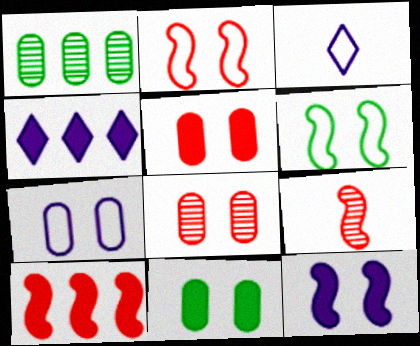[[2, 9, 10], 
[7, 8, 11]]